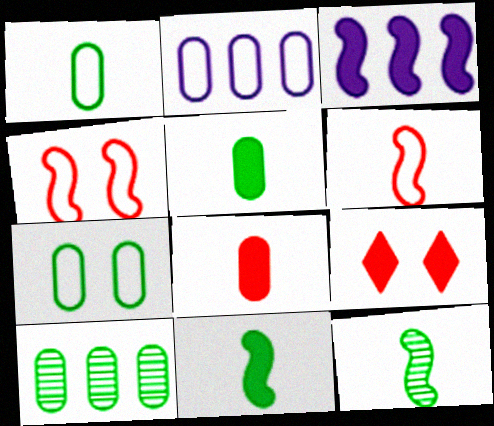[[2, 9, 12], 
[3, 4, 12], 
[3, 5, 9], 
[5, 7, 10]]